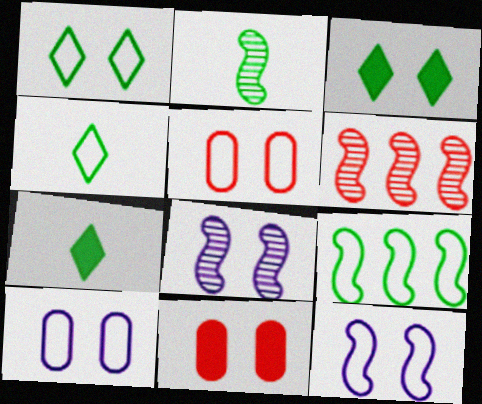[[1, 5, 12], 
[1, 8, 11], 
[2, 6, 8], 
[3, 5, 8], 
[6, 7, 10]]